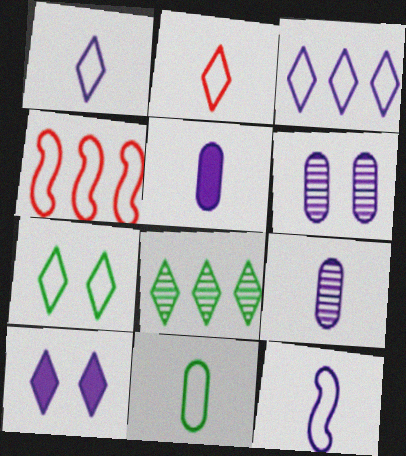[[2, 3, 7], 
[2, 8, 10], 
[2, 11, 12]]